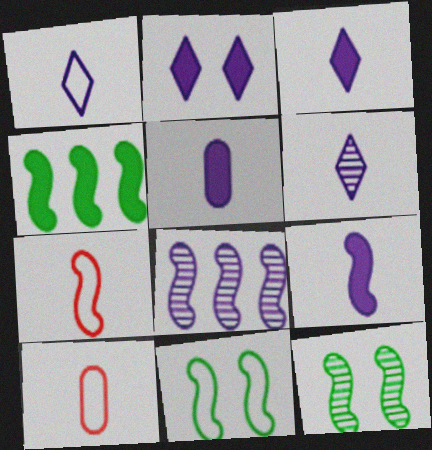[[1, 3, 6], 
[3, 5, 9]]